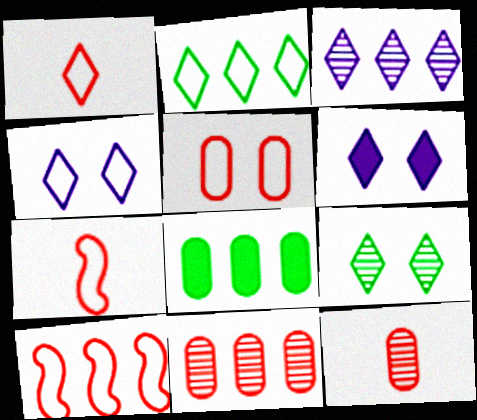[[1, 2, 4], 
[1, 5, 10], 
[3, 8, 10]]